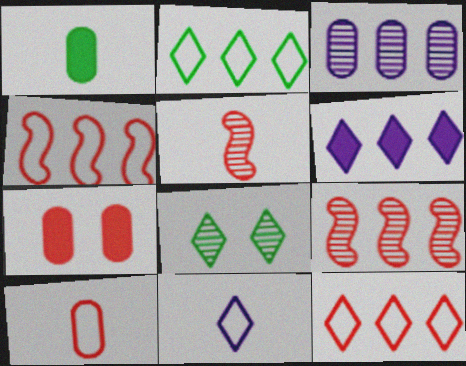[[1, 5, 11], 
[3, 5, 8], 
[5, 7, 12]]